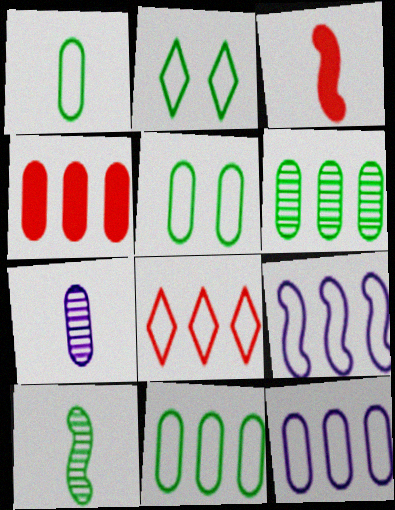[[1, 5, 11], 
[4, 5, 7], 
[4, 6, 12], 
[8, 9, 11]]